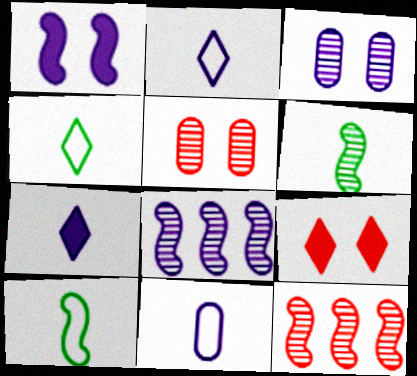[[1, 10, 12]]